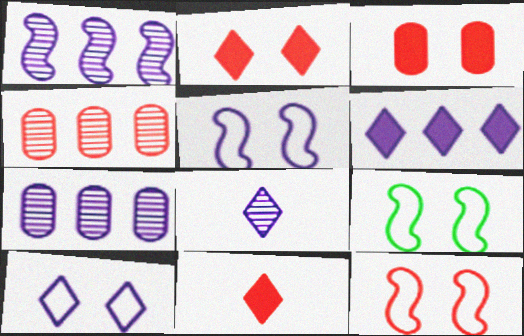[[4, 11, 12], 
[5, 9, 12], 
[6, 8, 10], 
[7, 9, 11]]